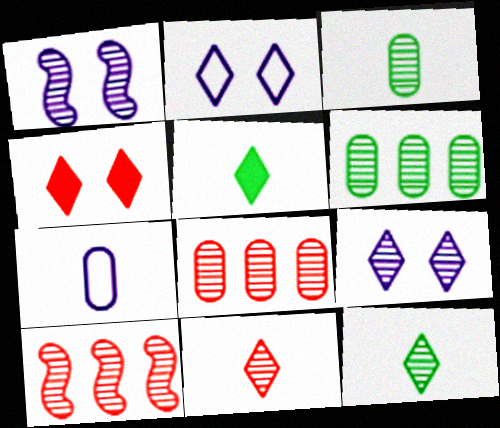[[1, 6, 11], 
[1, 8, 12], 
[3, 9, 10]]